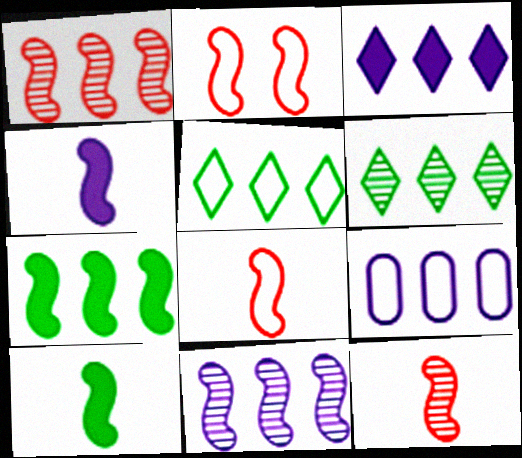[[2, 10, 11], 
[3, 9, 11]]